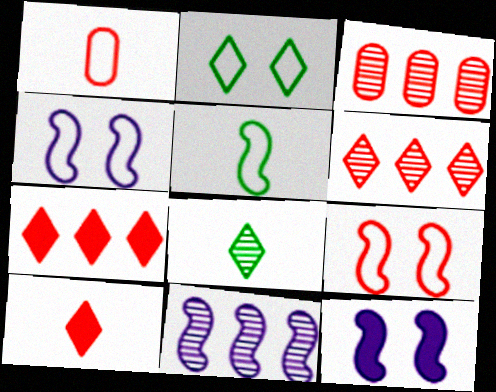[[3, 9, 10]]